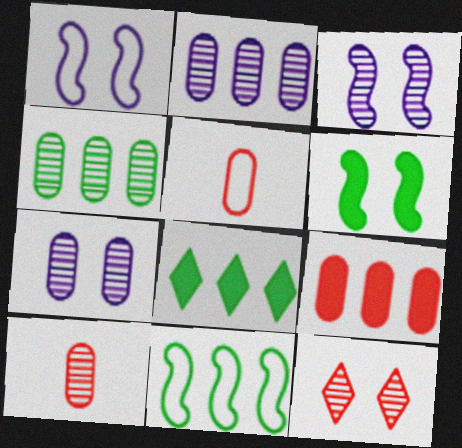[[1, 8, 10], 
[3, 5, 8], 
[4, 7, 10], 
[4, 8, 11]]